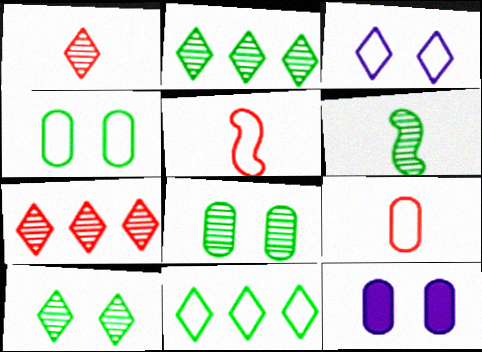[[2, 5, 12], 
[2, 6, 8]]